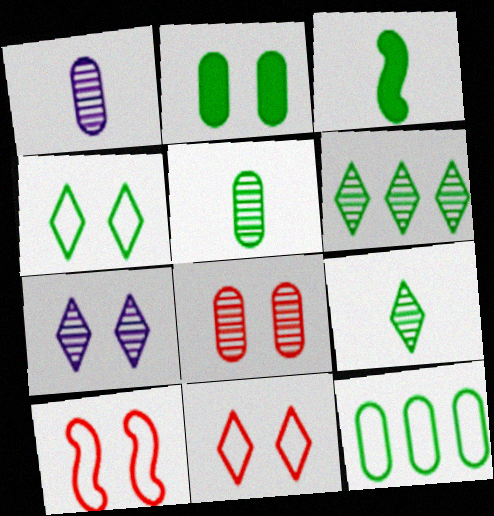[[2, 5, 12], 
[2, 7, 10]]